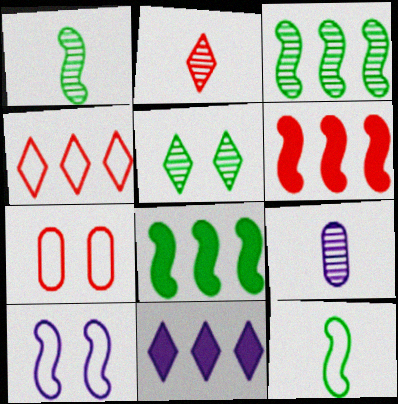[[1, 2, 9], 
[1, 6, 10], 
[1, 7, 11], 
[2, 6, 7], 
[9, 10, 11]]